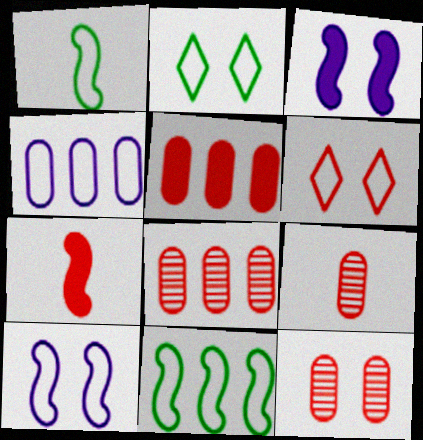[[1, 4, 6], 
[2, 3, 12], 
[6, 7, 8], 
[8, 9, 12]]